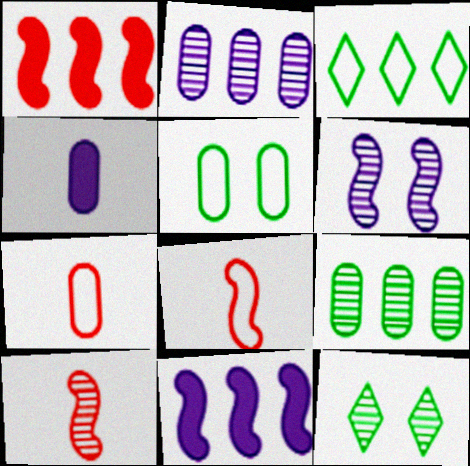[[1, 2, 3], 
[2, 10, 12], 
[7, 11, 12]]